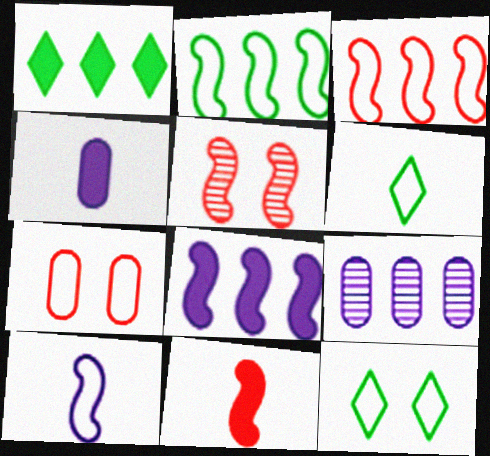[[1, 3, 9], 
[3, 5, 11], 
[9, 11, 12]]